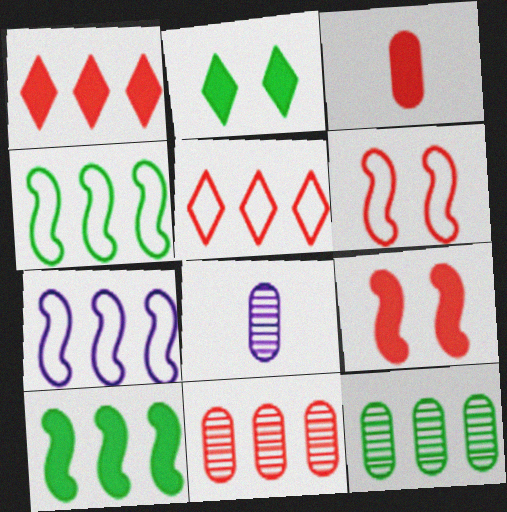[[1, 3, 9], 
[1, 7, 12]]